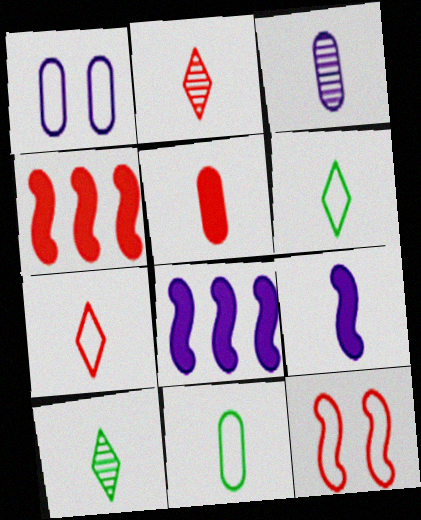[[1, 4, 10], 
[2, 9, 11], 
[3, 5, 11]]